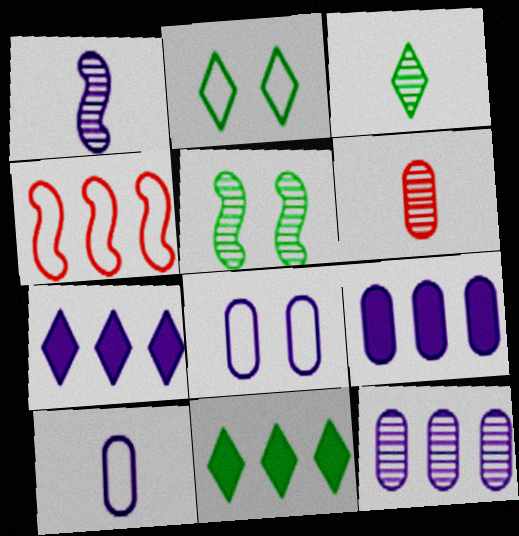[[1, 3, 6], 
[1, 7, 8], 
[2, 3, 11], 
[2, 4, 10], 
[4, 11, 12]]